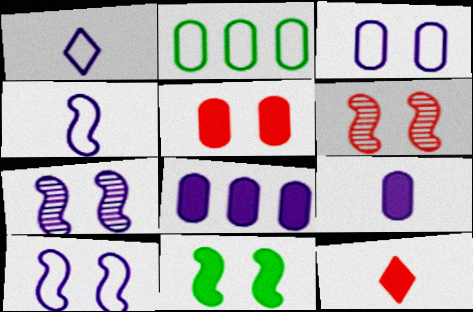[[1, 7, 8], 
[2, 7, 12], 
[6, 10, 11], 
[8, 11, 12]]